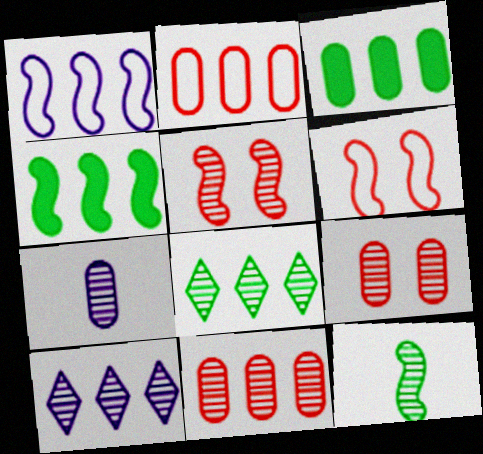[[2, 4, 10], 
[5, 7, 8], 
[9, 10, 12]]